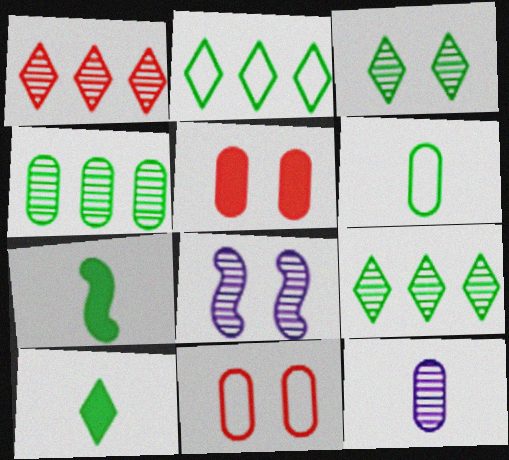[[2, 3, 10]]